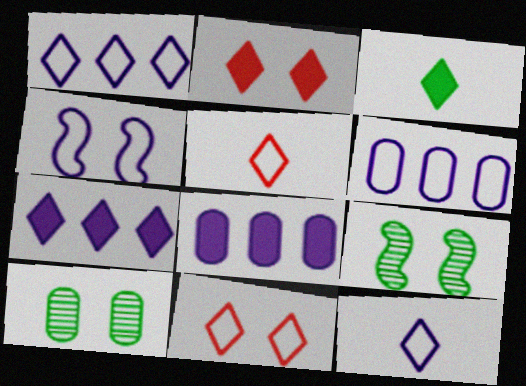[[2, 3, 7], 
[2, 4, 10], 
[4, 6, 12], 
[5, 8, 9]]